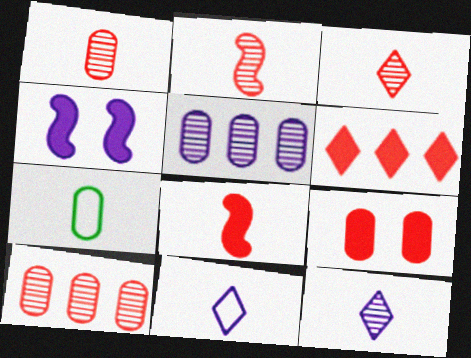[[1, 2, 3], 
[4, 5, 11], 
[5, 7, 9], 
[6, 8, 9], 
[7, 8, 12]]